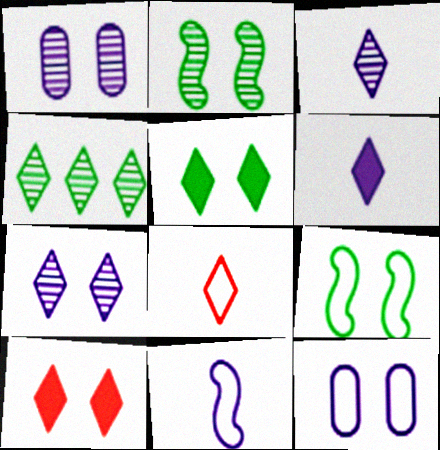[[1, 9, 10], 
[2, 10, 12]]